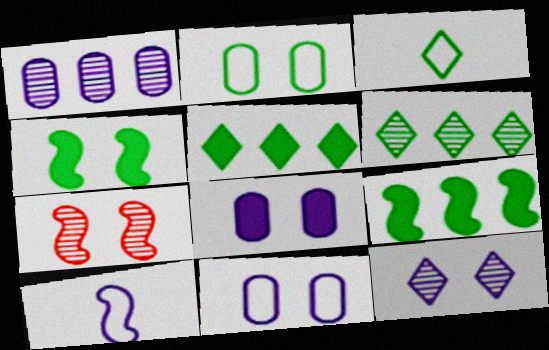[[7, 9, 10]]